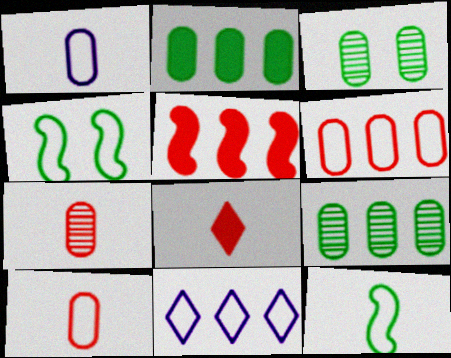[[4, 10, 11], 
[5, 9, 11]]